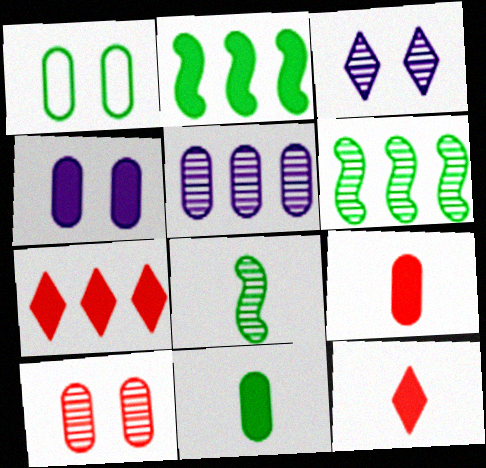[[1, 4, 10], 
[1, 5, 9], 
[2, 4, 12]]